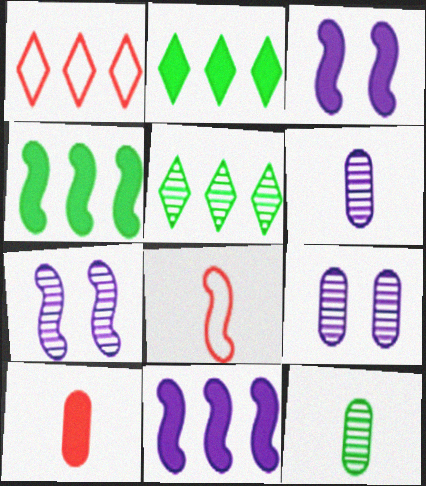[[1, 3, 12], 
[2, 3, 10], 
[2, 8, 9], 
[4, 7, 8]]